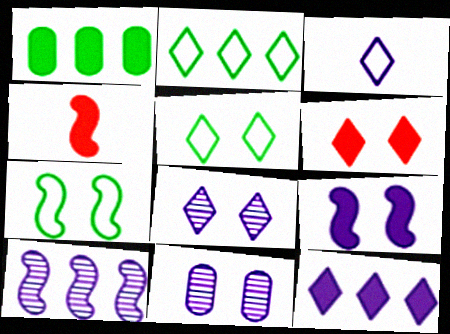[[2, 4, 11], 
[3, 8, 12], 
[4, 7, 10], 
[5, 6, 8], 
[6, 7, 11]]